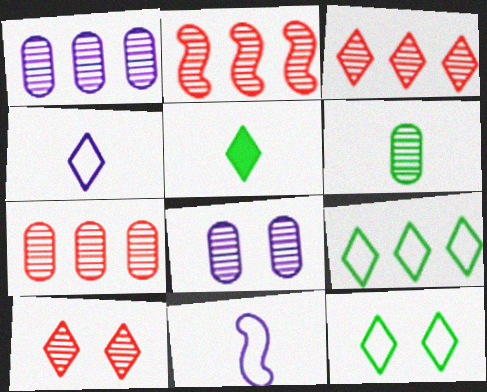[[2, 3, 7], 
[6, 7, 8]]